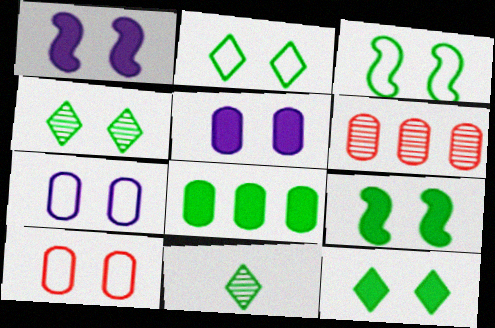[[1, 4, 10], 
[2, 4, 12], 
[3, 8, 11]]